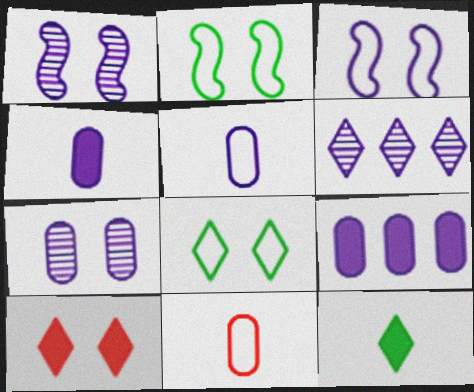[[2, 7, 10], 
[3, 4, 6], 
[5, 7, 9]]